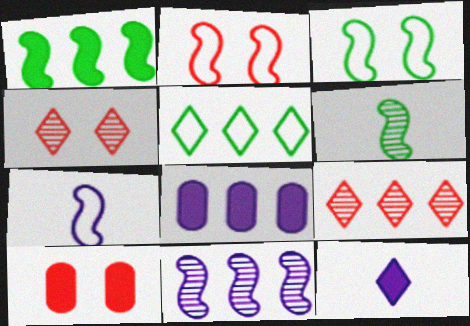[[1, 3, 6], 
[1, 10, 12], 
[2, 4, 10], 
[4, 5, 12]]